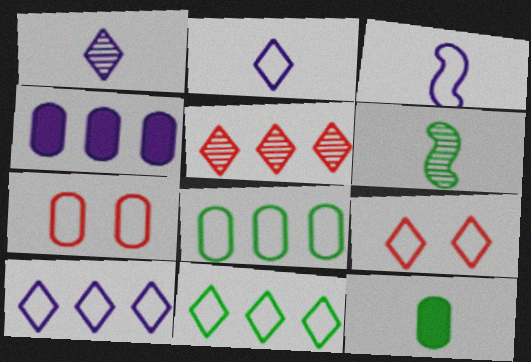[[2, 9, 11], 
[3, 7, 11], 
[3, 8, 9], 
[4, 6, 9]]